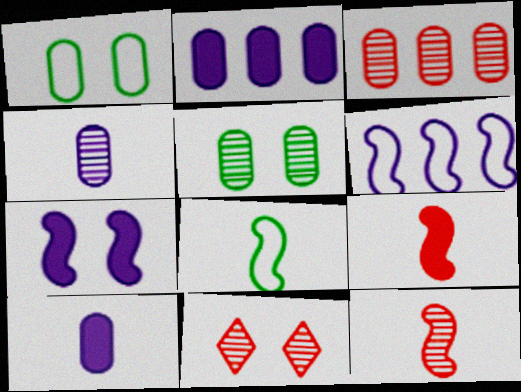[[1, 3, 10], 
[1, 7, 11], 
[2, 8, 11], 
[3, 4, 5], 
[3, 11, 12]]